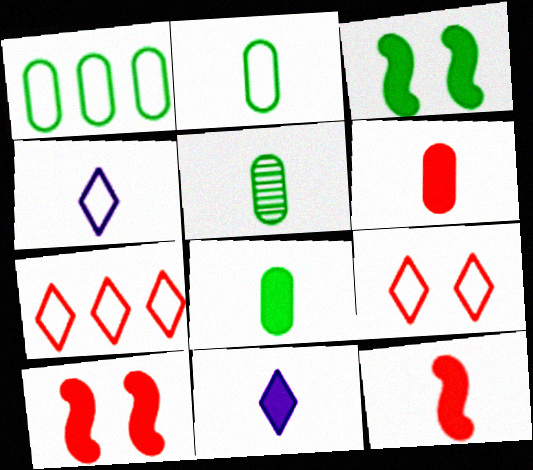[[2, 5, 8], 
[4, 5, 12], 
[8, 11, 12]]